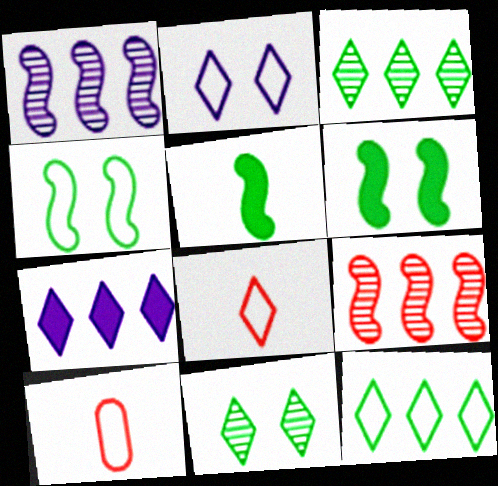[[2, 8, 12], 
[7, 8, 11]]